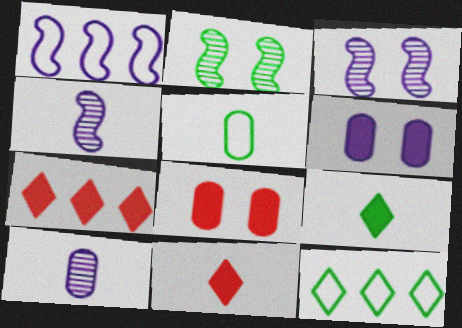[[3, 5, 7], 
[4, 5, 11], 
[4, 8, 12]]